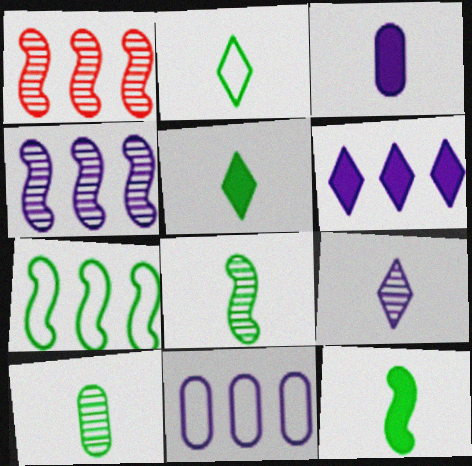[[2, 10, 12], 
[4, 6, 11]]